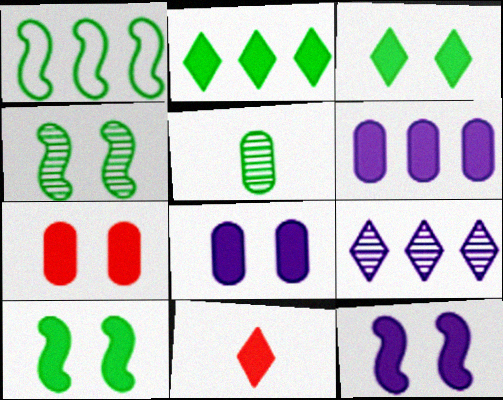[[1, 3, 5], 
[3, 7, 12], 
[6, 10, 11]]